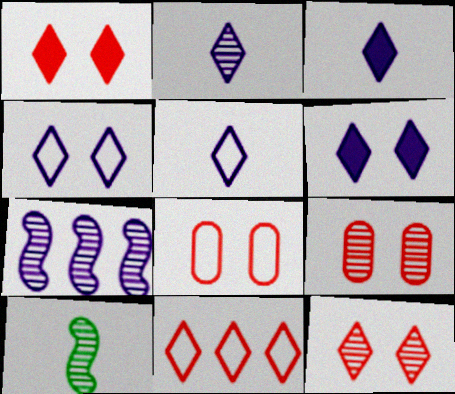[[2, 3, 5]]